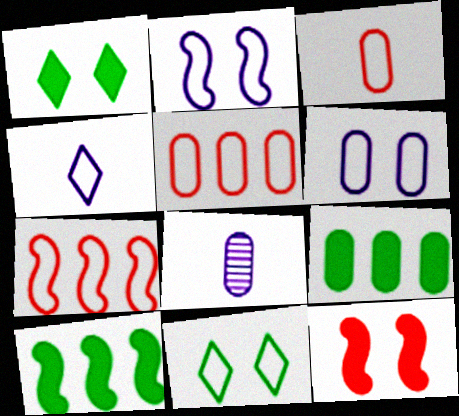[[1, 7, 8]]